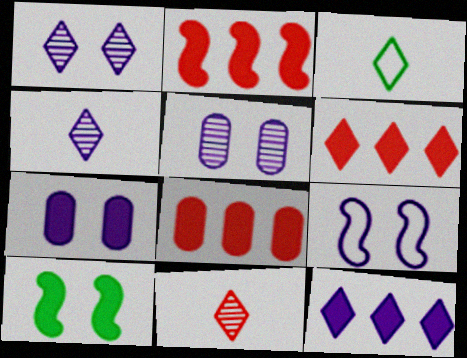[[1, 3, 6], 
[1, 7, 9], 
[2, 3, 5], 
[2, 6, 8]]